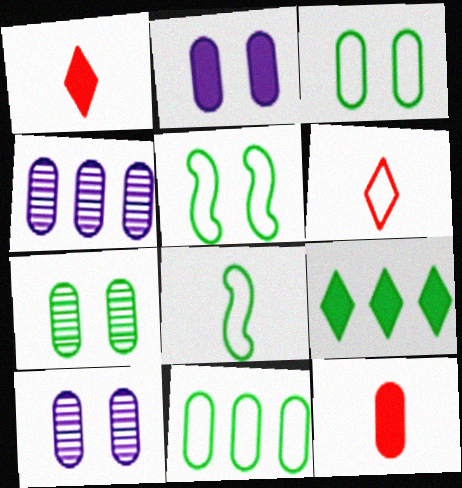[[1, 4, 5], 
[3, 4, 12], 
[7, 8, 9], 
[10, 11, 12]]